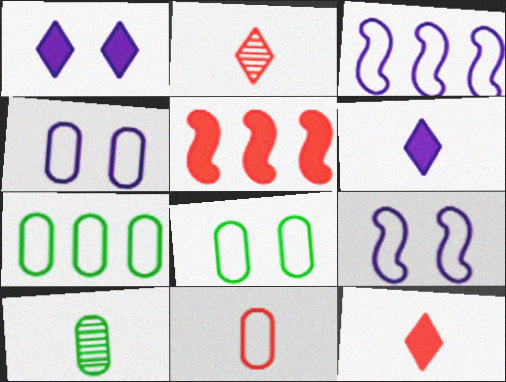[[4, 7, 11]]